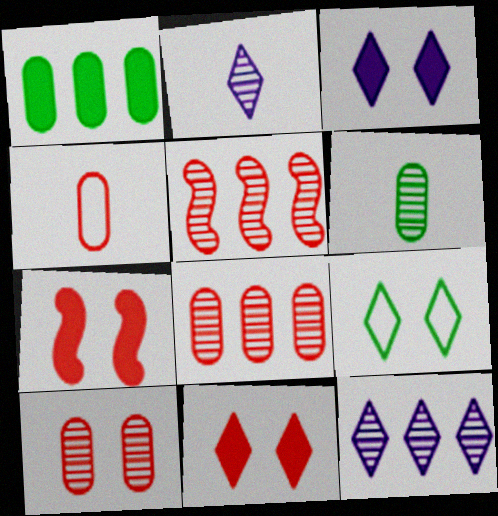[[4, 5, 11]]